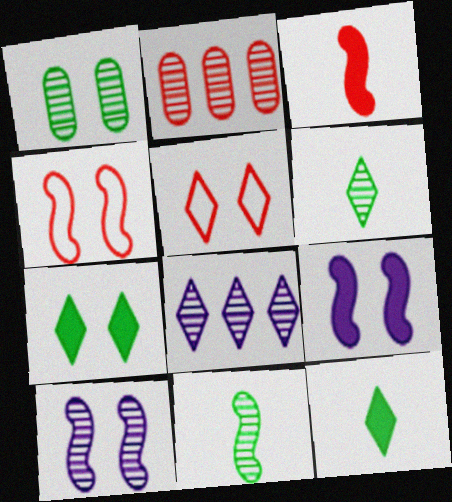[[1, 5, 9], 
[2, 3, 5], 
[2, 6, 10], 
[5, 8, 12]]